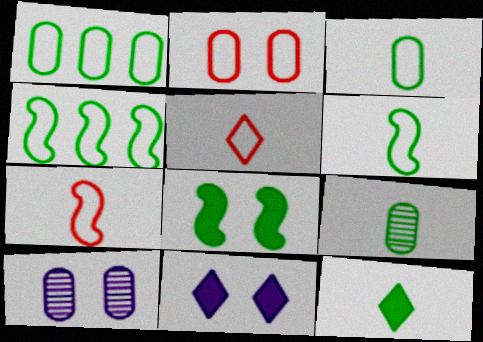[[6, 9, 12]]